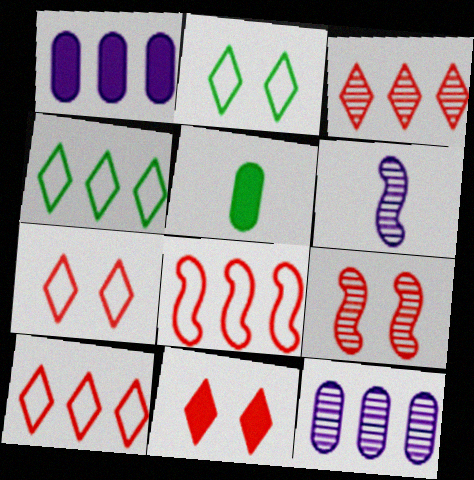[]